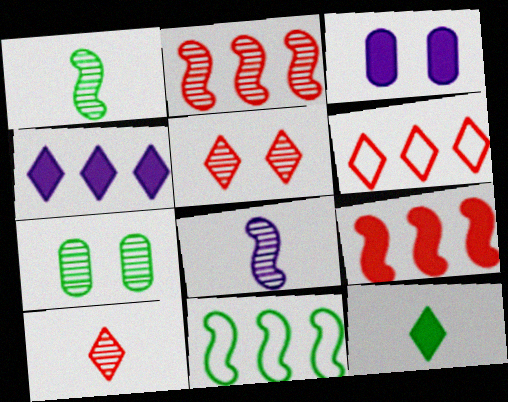[[1, 3, 6], 
[3, 9, 12], 
[3, 10, 11], 
[7, 11, 12]]